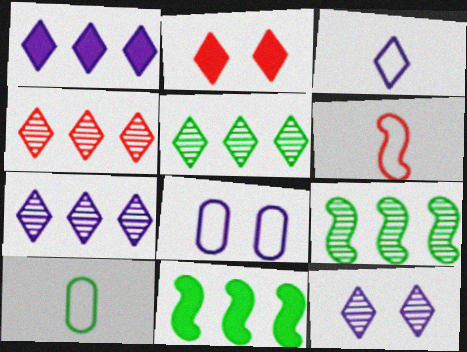[[1, 3, 12], 
[2, 3, 5], 
[3, 6, 10], 
[4, 5, 7]]